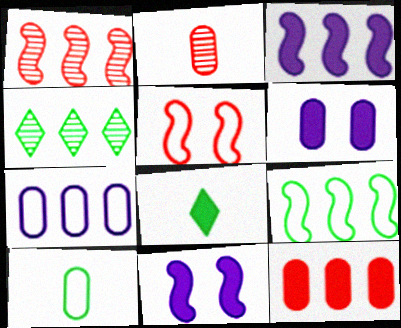[[1, 3, 9], 
[8, 11, 12]]